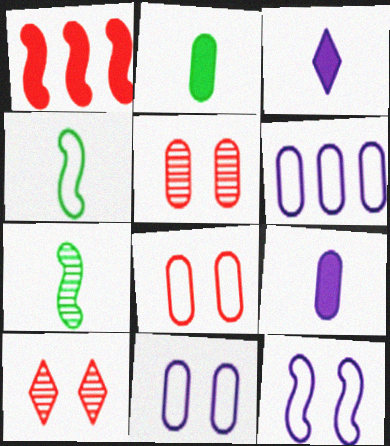[[1, 7, 12], 
[2, 5, 6]]